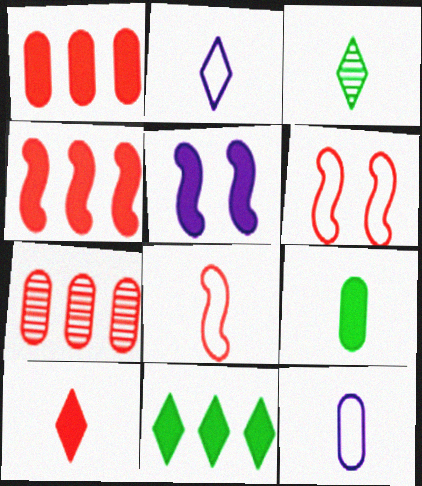[[2, 3, 10], 
[6, 7, 10]]